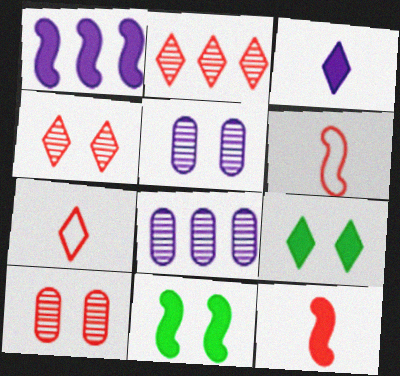[[1, 11, 12], 
[6, 8, 9], 
[7, 8, 11]]